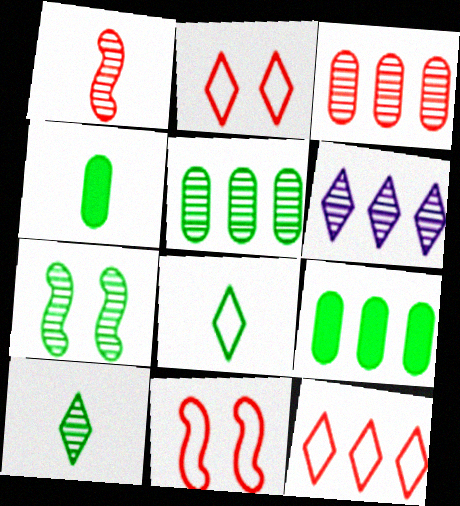[[4, 6, 11], 
[5, 7, 10], 
[7, 8, 9]]